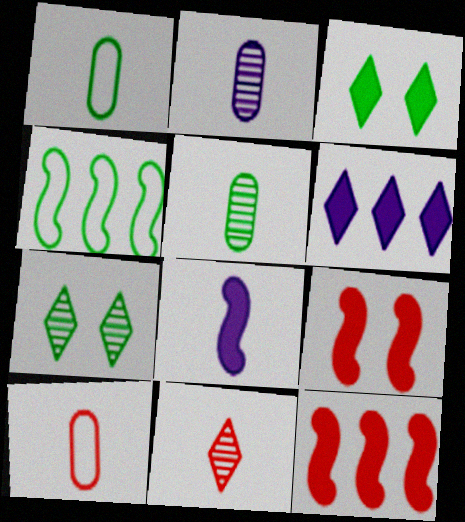[[1, 8, 11], 
[3, 4, 5]]